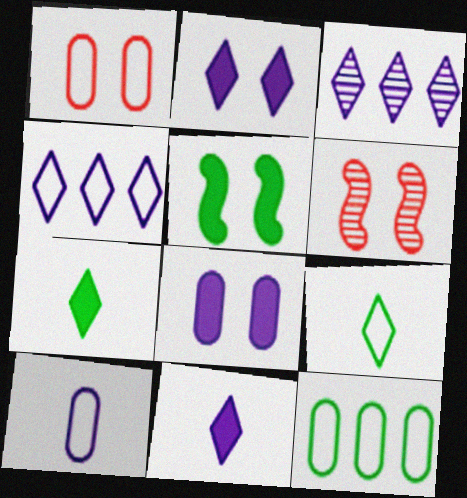[[1, 10, 12], 
[6, 11, 12]]